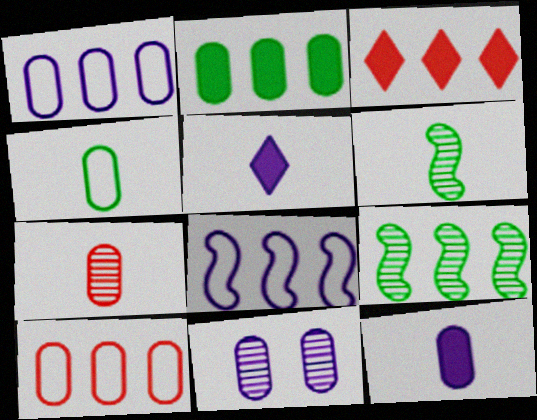[[1, 3, 9], 
[1, 11, 12], 
[4, 7, 12], 
[5, 8, 11]]